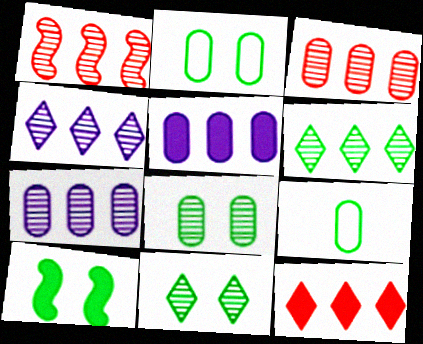[[1, 6, 7], 
[2, 10, 11], 
[6, 9, 10]]